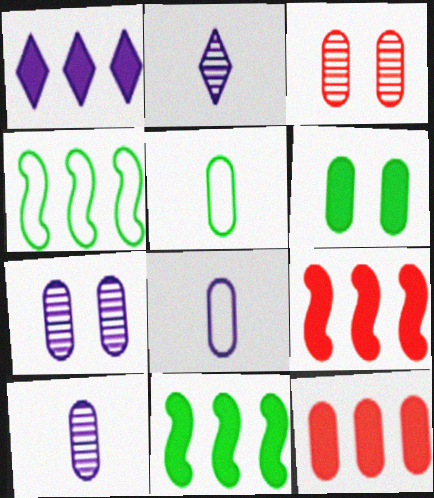[[1, 11, 12], 
[5, 7, 12]]